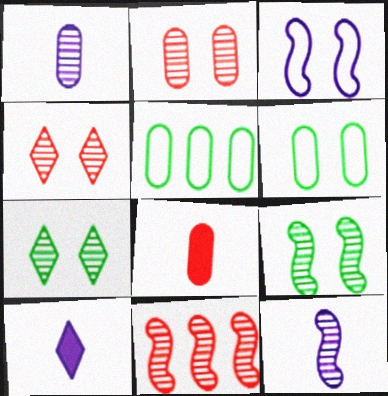[[1, 7, 11], 
[6, 10, 11], 
[9, 11, 12]]